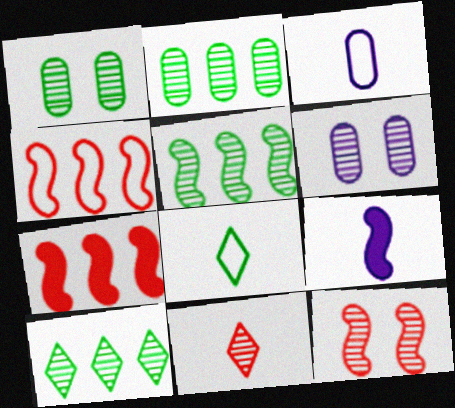[[2, 5, 10], 
[5, 6, 11], 
[6, 7, 8]]